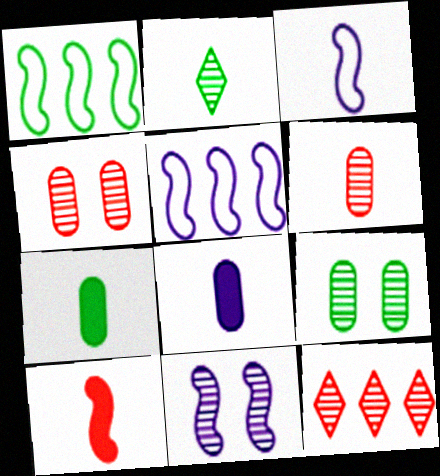[[1, 10, 11]]